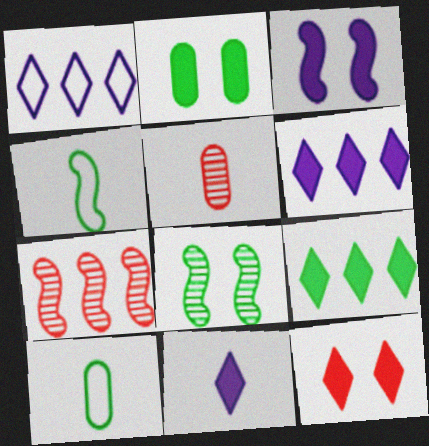[[2, 3, 12], 
[3, 4, 7], 
[4, 5, 11], 
[8, 9, 10], 
[9, 11, 12]]